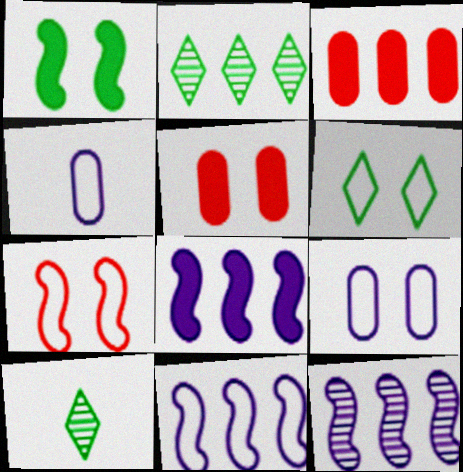[[2, 3, 11], 
[5, 10, 11], 
[6, 7, 9], 
[8, 11, 12]]